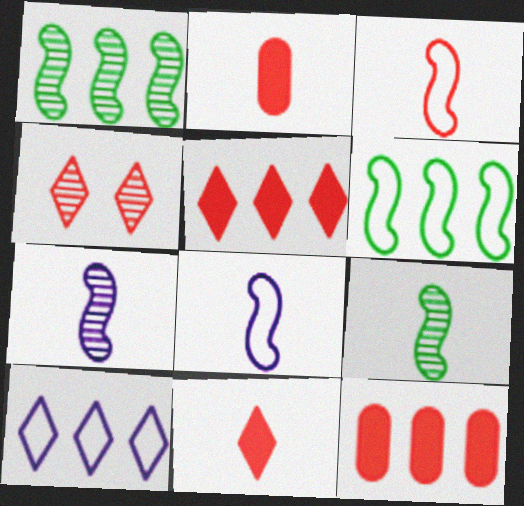[[1, 10, 12], 
[3, 4, 12]]